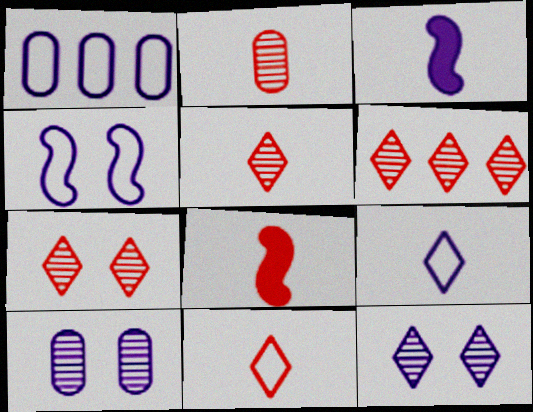[[1, 3, 12], 
[1, 4, 9], 
[2, 8, 11], 
[5, 6, 7]]